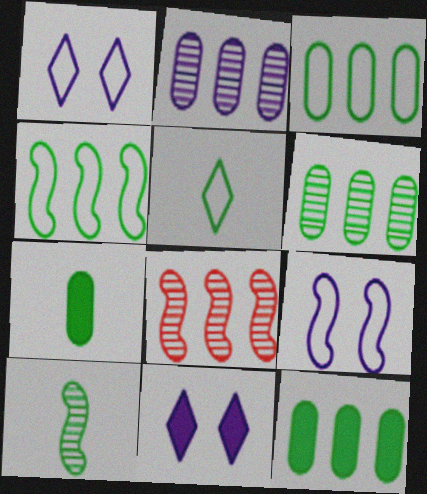[[1, 7, 8], 
[3, 6, 12], 
[5, 7, 10]]